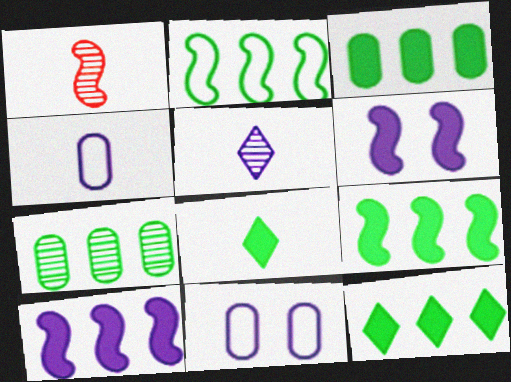[[1, 2, 6], 
[1, 4, 8], 
[1, 11, 12], 
[2, 7, 12], 
[3, 9, 12], 
[5, 10, 11]]